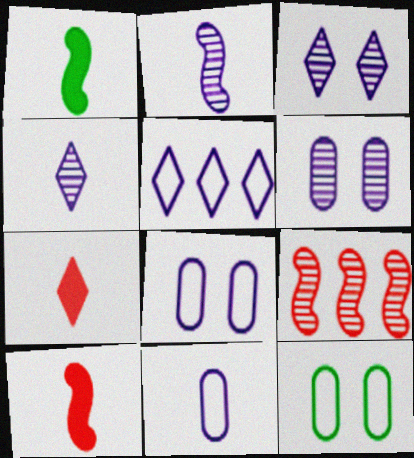[]